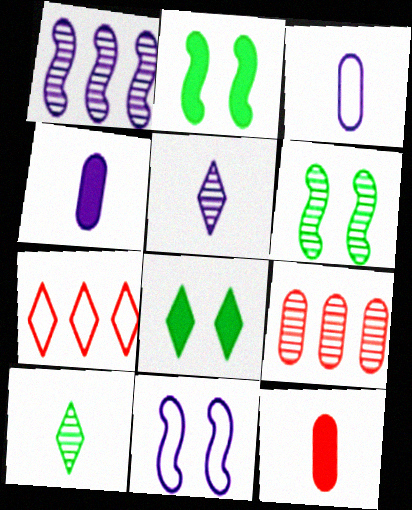[[4, 6, 7], 
[5, 6, 9], 
[5, 7, 8]]